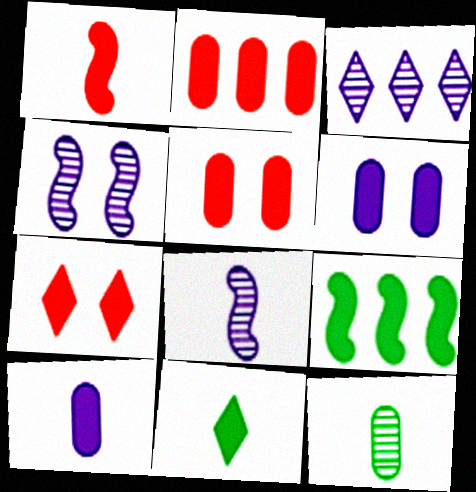[[1, 2, 7], 
[1, 10, 11], 
[7, 9, 10]]